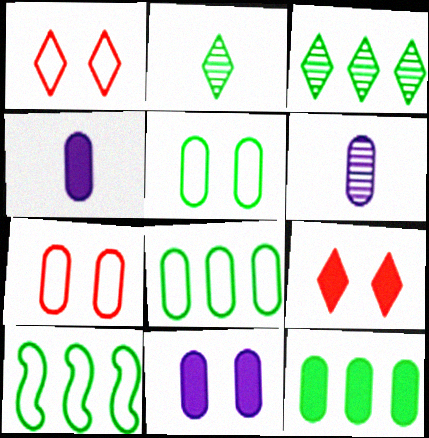[[3, 10, 12], 
[6, 7, 12], 
[6, 9, 10]]